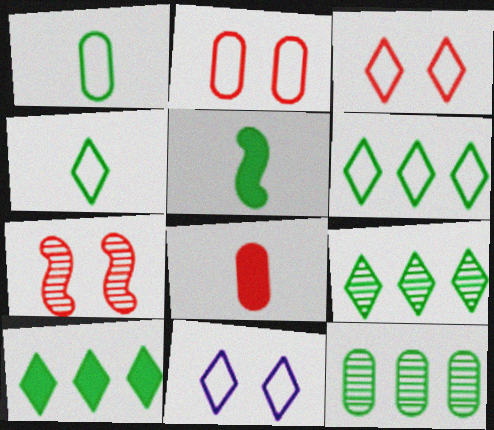[[6, 9, 10]]